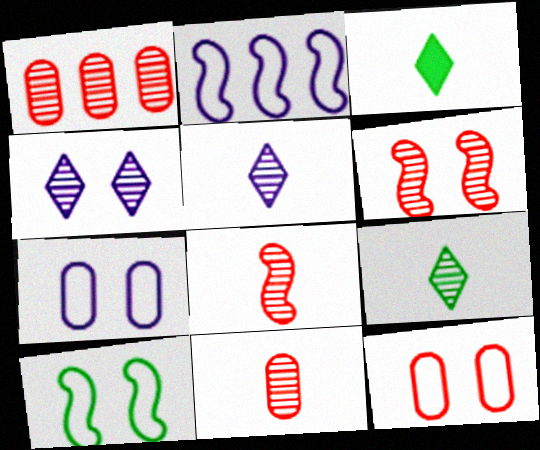[]